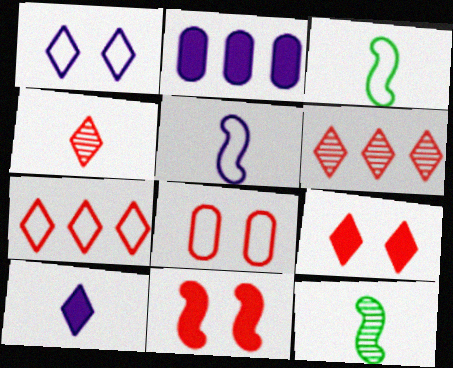[[4, 7, 9]]